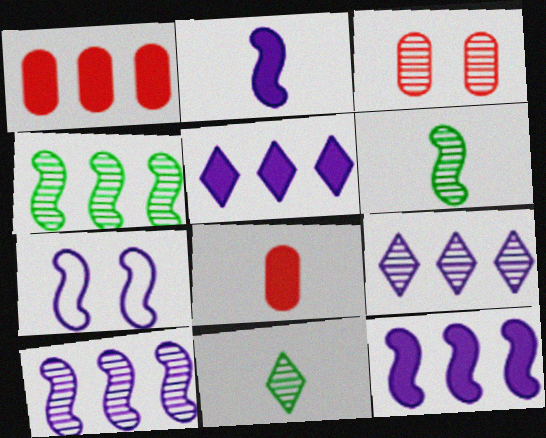[[1, 7, 11], 
[2, 7, 10], 
[3, 6, 9], 
[3, 10, 11]]